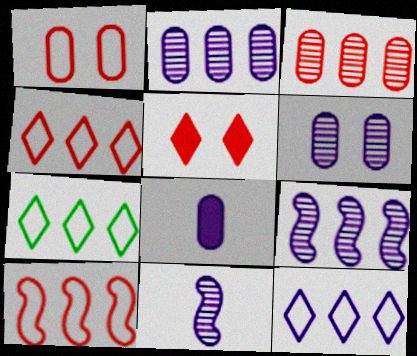[[4, 7, 12]]